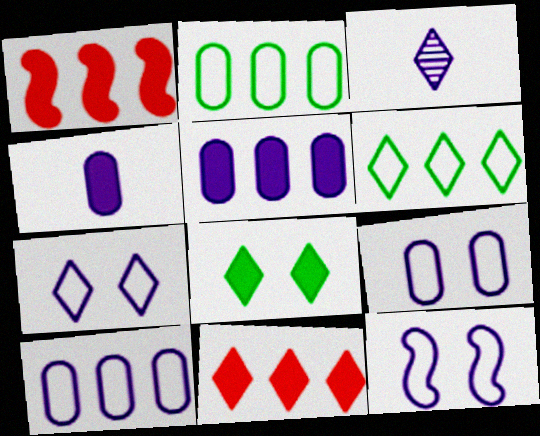[[1, 4, 8], 
[3, 5, 12], 
[7, 9, 12]]